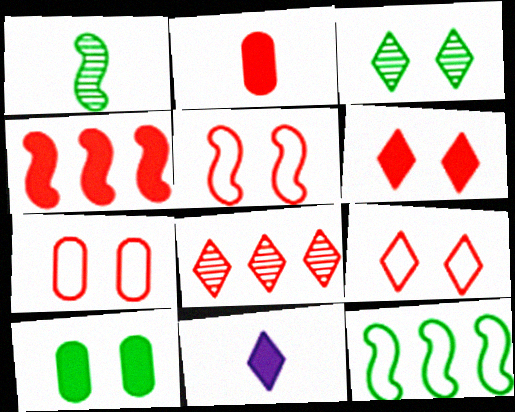[[2, 4, 6], 
[2, 5, 8], 
[4, 10, 11], 
[5, 7, 9]]